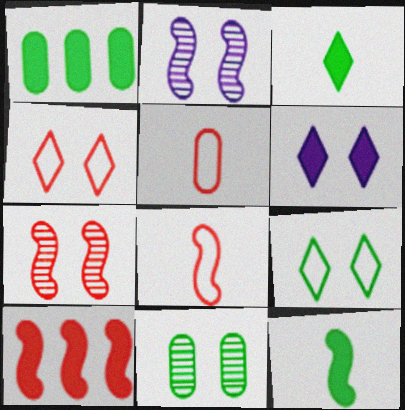[[7, 8, 10]]